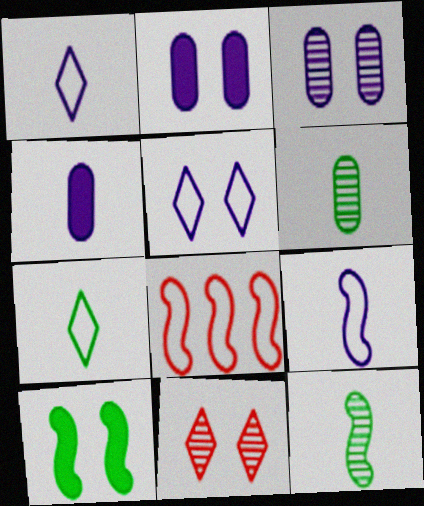[]